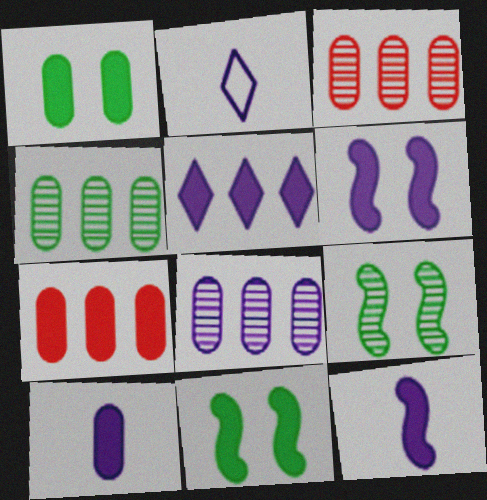[[1, 7, 10], 
[2, 3, 11], 
[2, 6, 8], 
[2, 7, 9], 
[3, 4, 8], 
[5, 6, 10]]